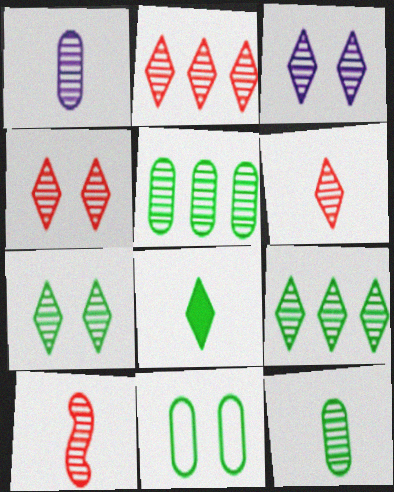[[2, 4, 6], 
[3, 4, 7], 
[3, 5, 10], 
[3, 6, 9]]